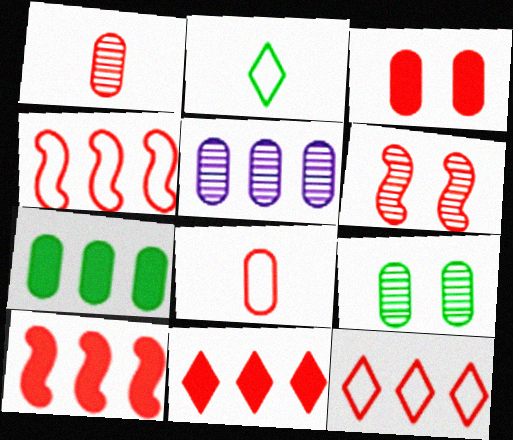[[1, 5, 9], 
[6, 8, 11]]